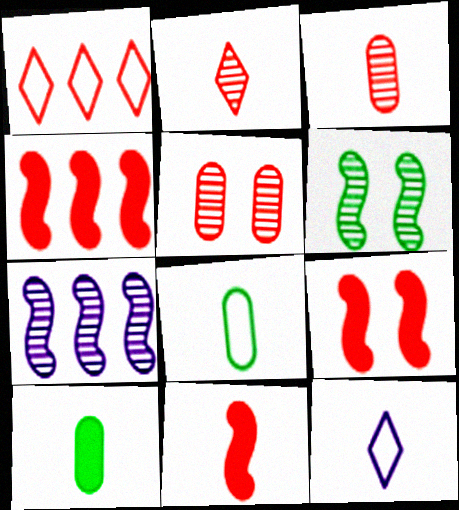[[1, 3, 9], 
[1, 5, 11], 
[4, 9, 11]]